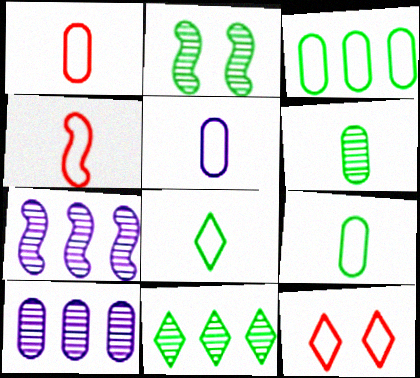[[1, 5, 9], 
[2, 6, 11], 
[4, 5, 8]]